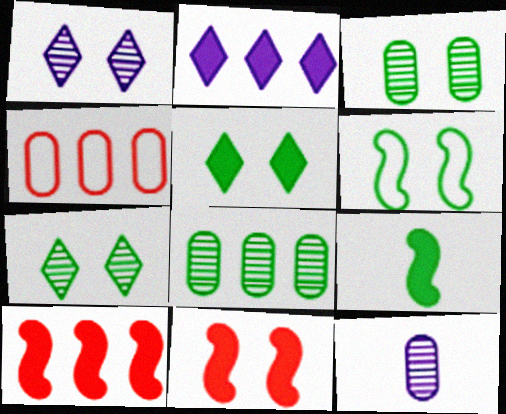[[1, 4, 9], 
[3, 5, 6]]